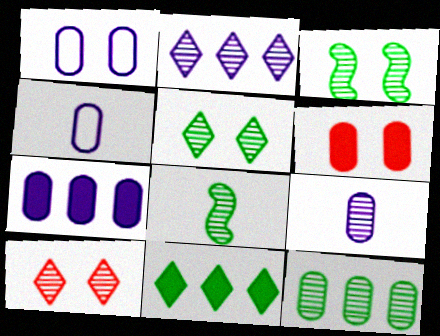[[1, 7, 9], 
[4, 6, 12], 
[5, 8, 12]]